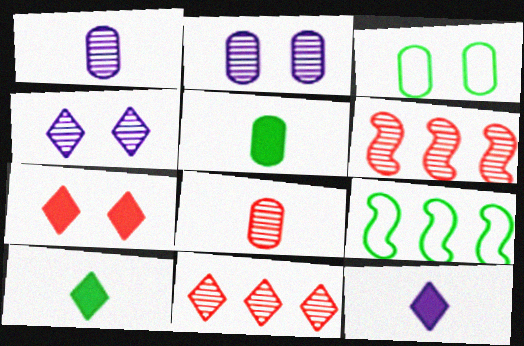[[1, 7, 9], 
[3, 6, 12]]